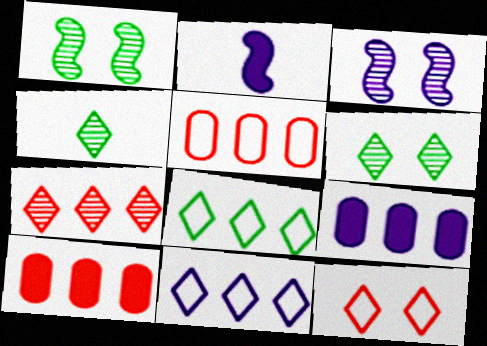[[2, 5, 6]]